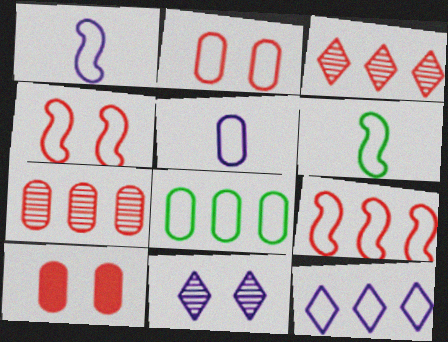[[2, 5, 8], 
[2, 6, 12], 
[8, 9, 12]]